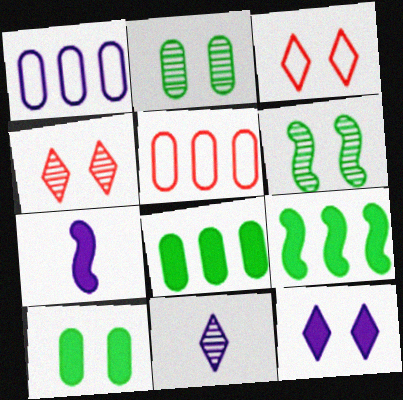[]